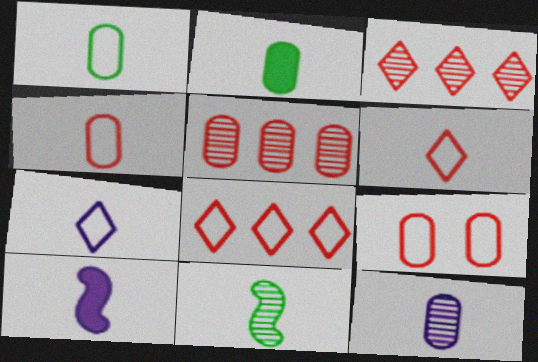[[2, 4, 12], 
[7, 10, 12]]